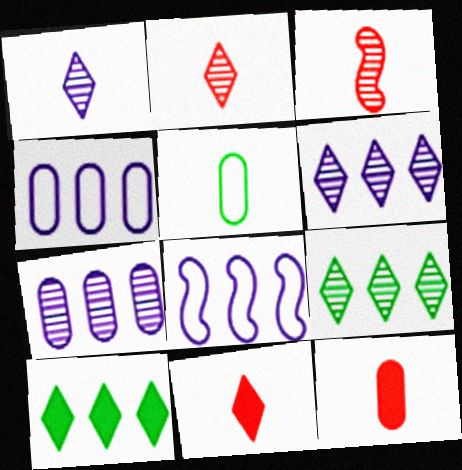[]